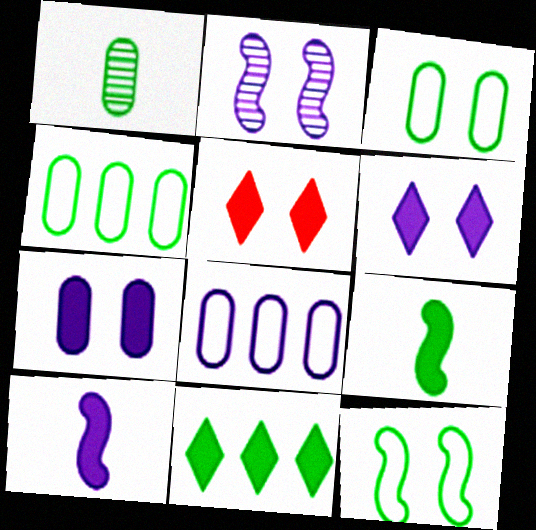[[1, 11, 12], 
[2, 3, 5]]